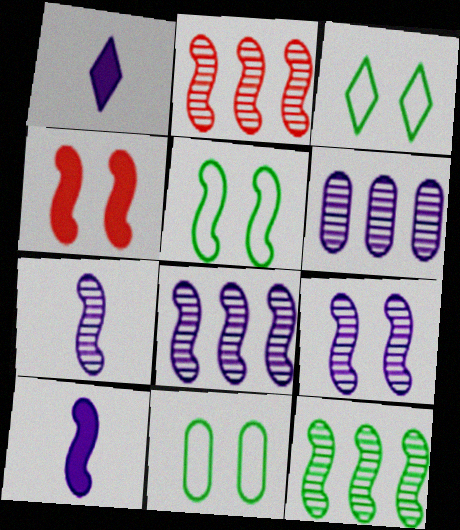[[1, 2, 11], 
[2, 5, 10], 
[2, 8, 12], 
[3, 5, 11], 
[4, 5, 9], 
[7, 8, 9]]